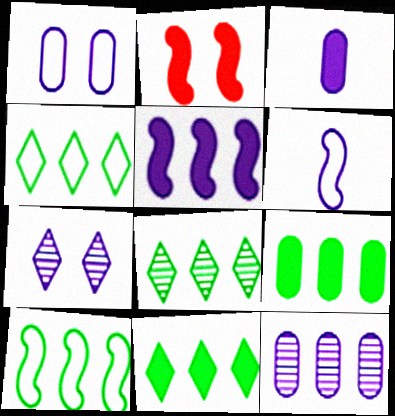[[1, 3, 12], 
[2, 3, 11], 
[4, 8, 11], 
[8, 9, 10]]